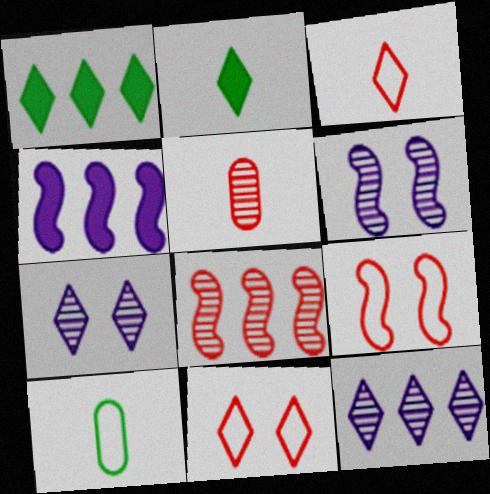[[1, 3, 7], 
[2, 11, 12]]